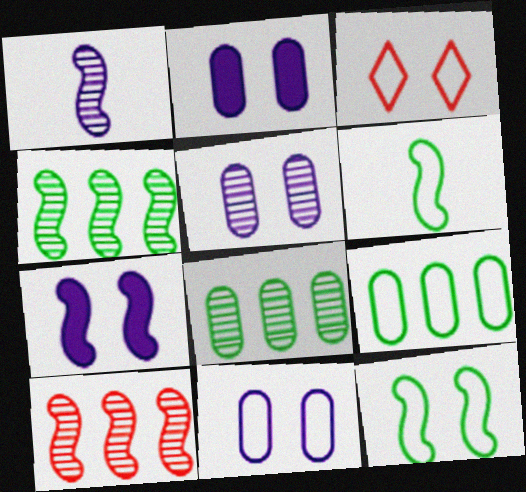[[2, 5, 11], 
[3, 11, 12], 
[6, 7, 10]]